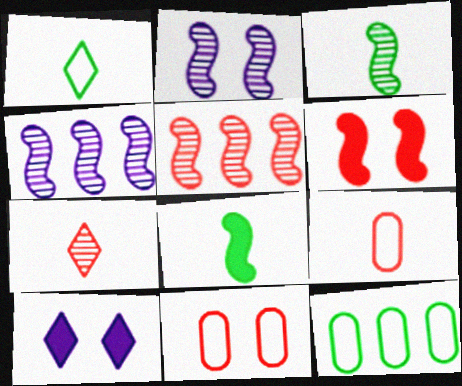[[2, 3, 5]]